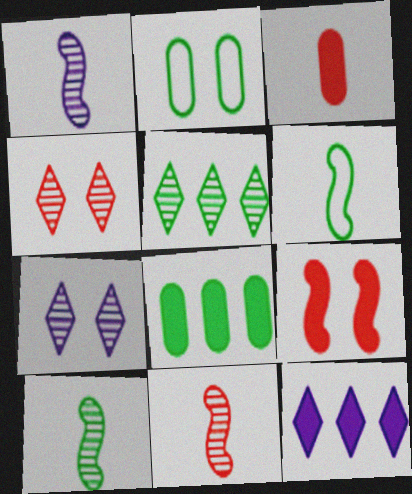[[1, 10, 11], 
[2, 7, 9], 
[2, 11, 12]]